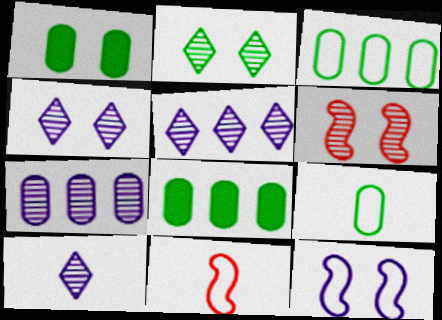[[1, 5, 11], 
[4, 5, 10], 
[4, 8, 11]]